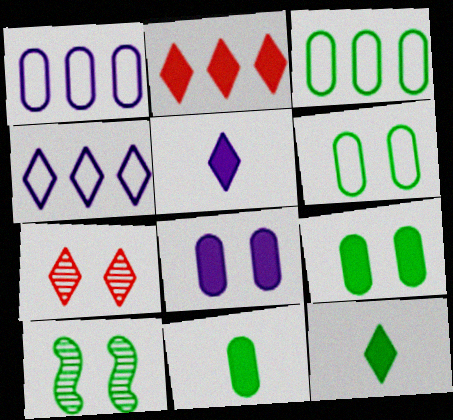[[3, 10, 12], 
[4, 7, 12]]